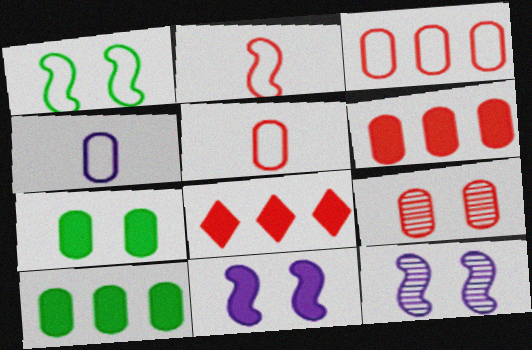[[2, 8, 9], 
[4, 9, 10], 
[5, 6, 9]]